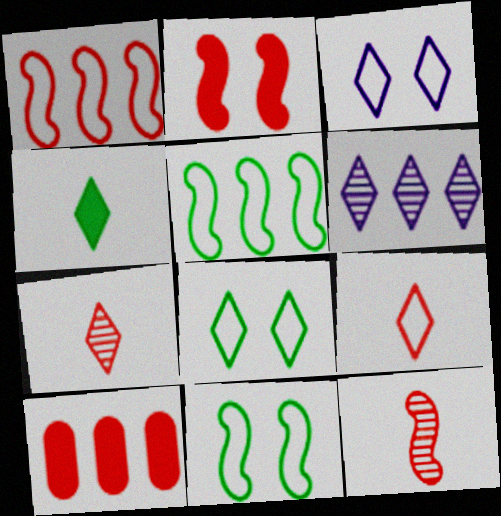[[1, 2, 12], 
[5, 6, 10]]